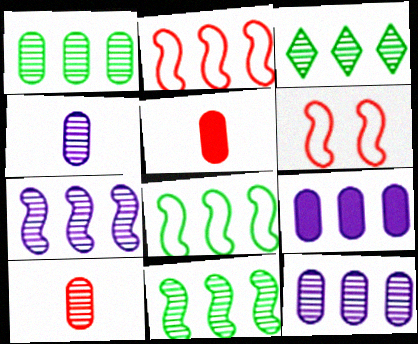[[1, 3, 11], 
[2, 3, 9]]